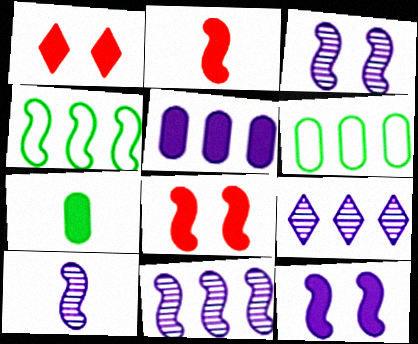[[1, 6, 10], 
[2, 3, 4], 
[3, 10, 11], 
[4, 8, 10]]